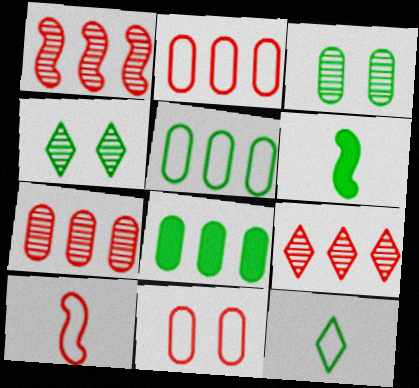[[1, 7, 9], 
[4, 5, 6]]